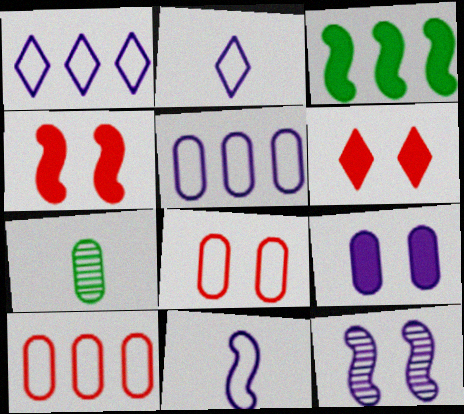[[1, 4, 7], 
[7, 9, 10]]